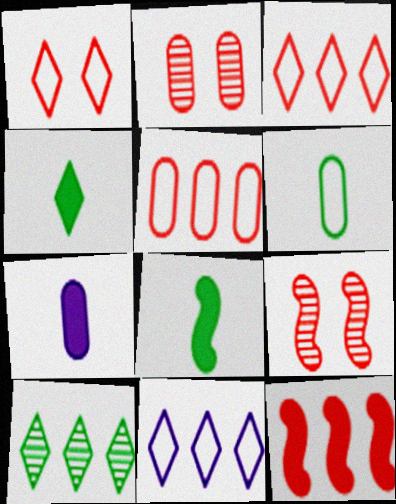[[2, 8, 11]]